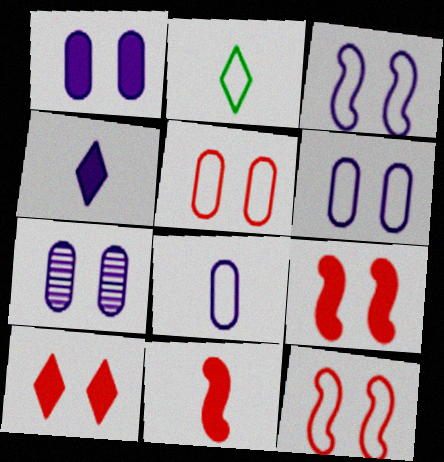[[1, 6, 7]]